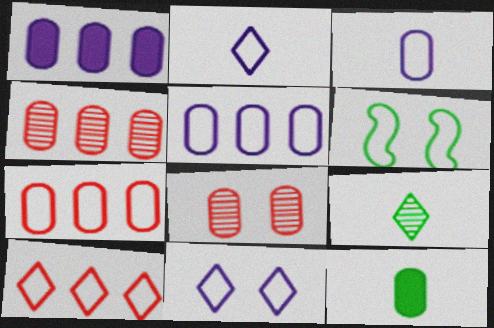[[2, 6, 7], 
[3, 6, 10], 
[5, 8, 12]]